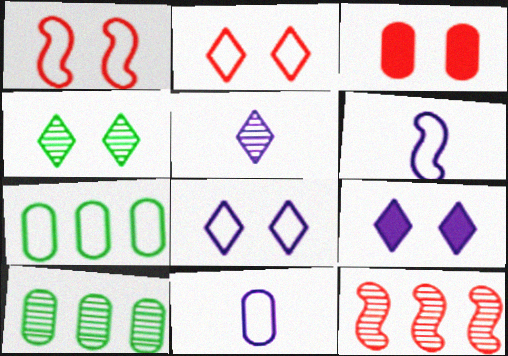[[2, 4, 9], 
[2, 6, 7], 
[3, 10, 11]]